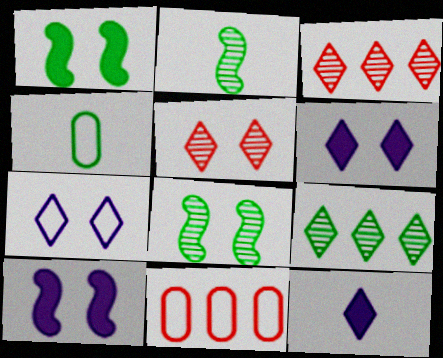[[1, 4, 9], 
[2, 6, 11], 
[3, 4, 10], 
[8, 11, 12]]